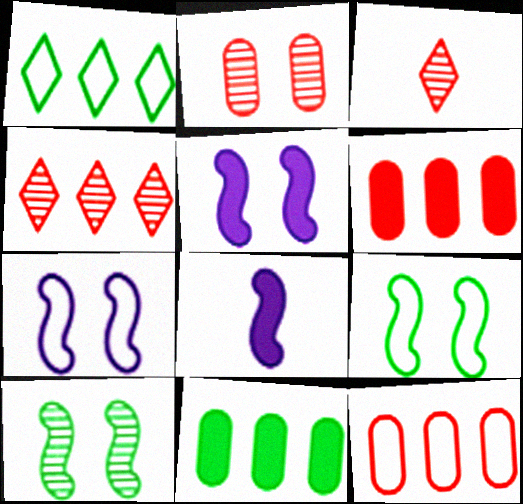[[1, 2, 8], 
[3, 7, 11]]